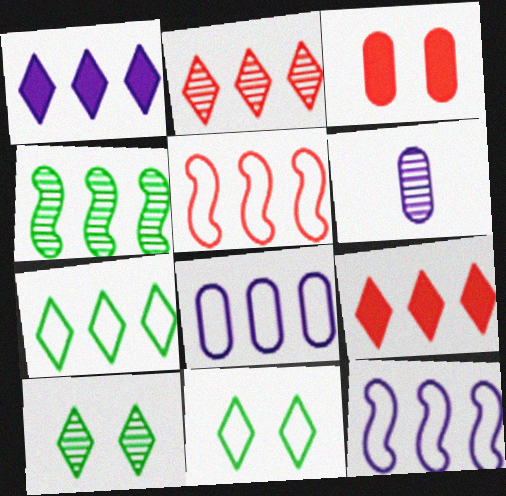[[1, 2, 7], 
[4, 8, 9], 
[5, 7, 8]]